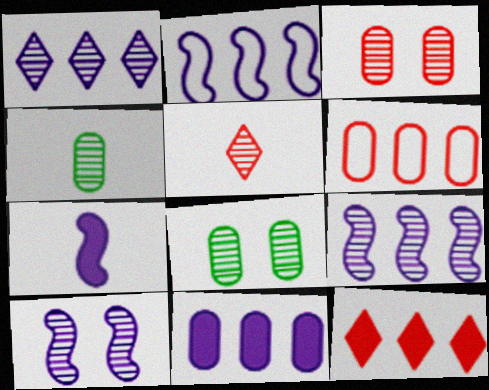[[1, 2, 11], 
[2, 7, 10], 
[5, 8, 9]]